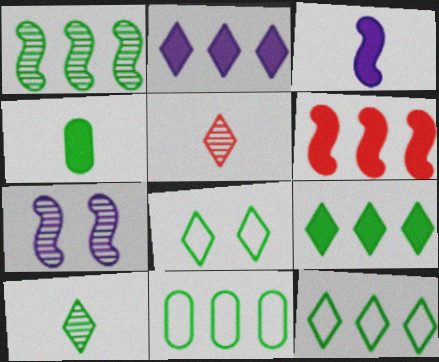[[1, 4, 8], 
[1, 9, 11], 
[2, 5, 8], 
[8, 9, 10]]